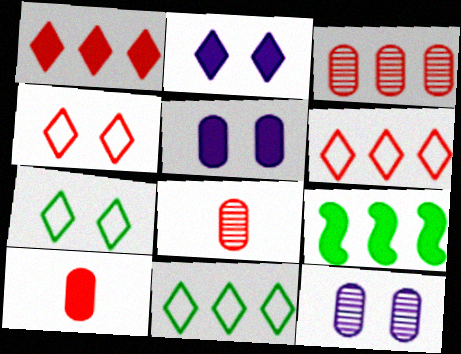[[2, 9, 10]]